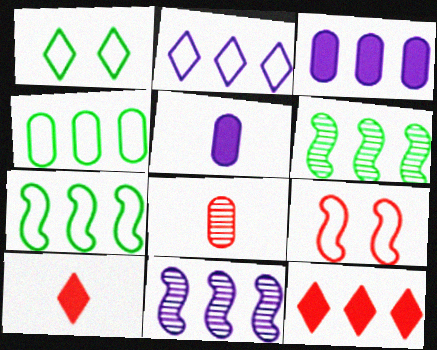[[2, 3, 11], 
[4, 11, 12], 
[8, 9, 12]]